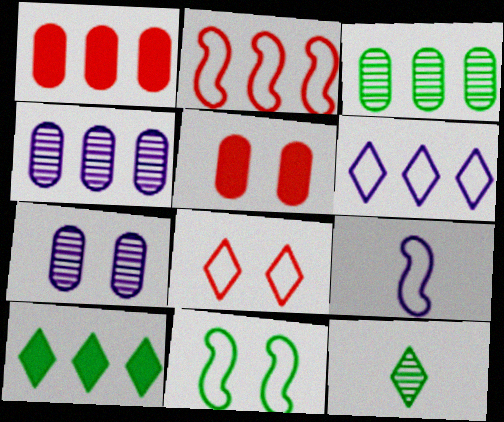[[2, 4, 10], 
[2, 9, 11]]